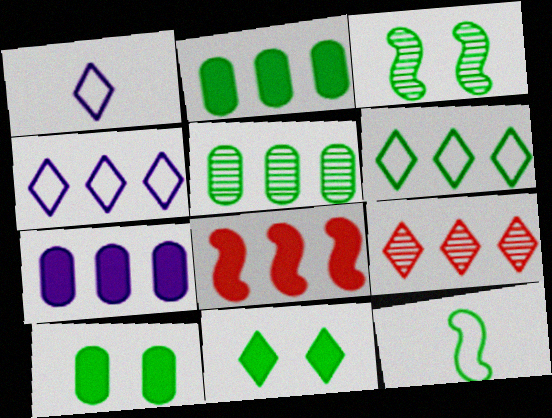[[1, 9, 11], 
[4, 5, 8], 
[5, 11, 12]]